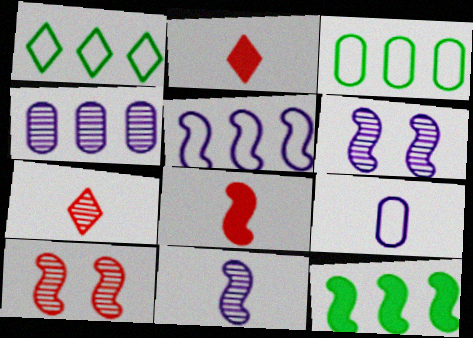[[2, 3, 6]]